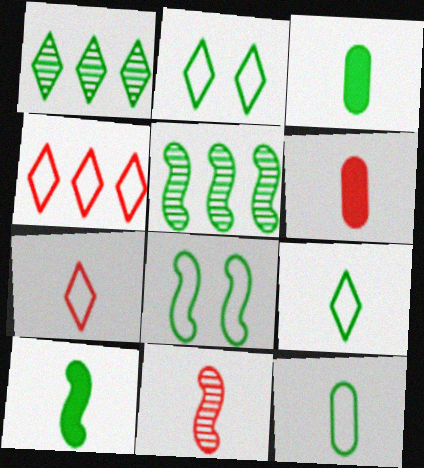[[1, 3, 8], 
[2, 3, 5], 
[5, 8, 10], 
[6, 7, 11]]